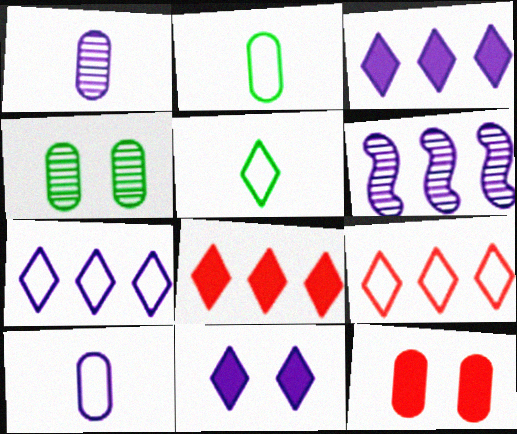[[5, 6, 12], 
[6, 10, 11]]